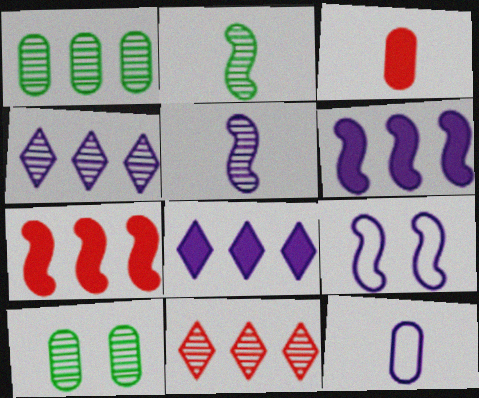[[2, 7, 9], 
[5, 6, 9], 
[5, 10, 11]]